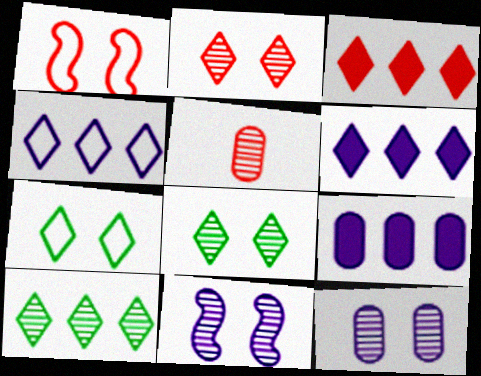[[1, 3, 5], 
[3, 4, 10], 
[5, 10, 11]]